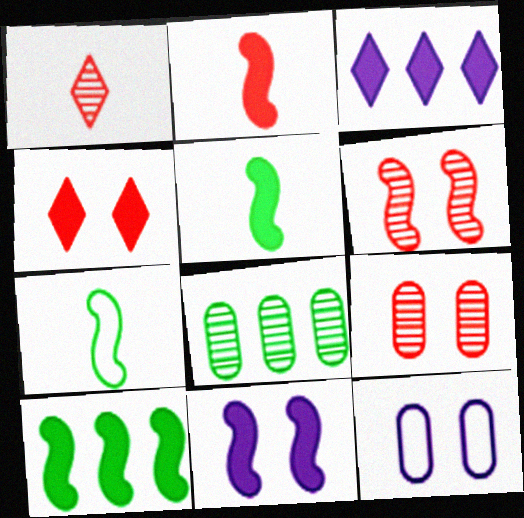[[1, 10, 12], 
[2, 10, 11], 
[3, 7, 9]]